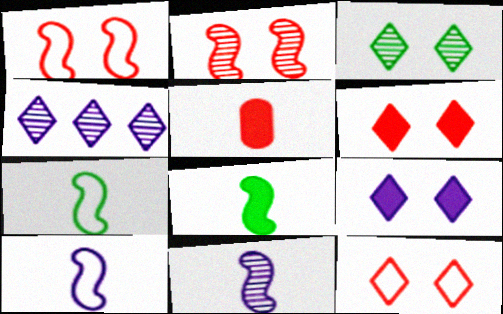[[3, 9, 12]]